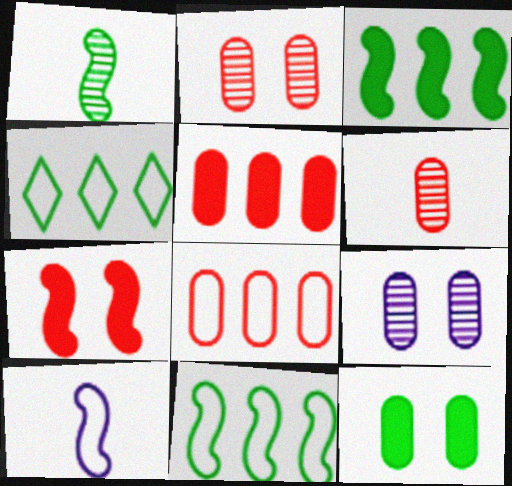[[1, 4, 12]]